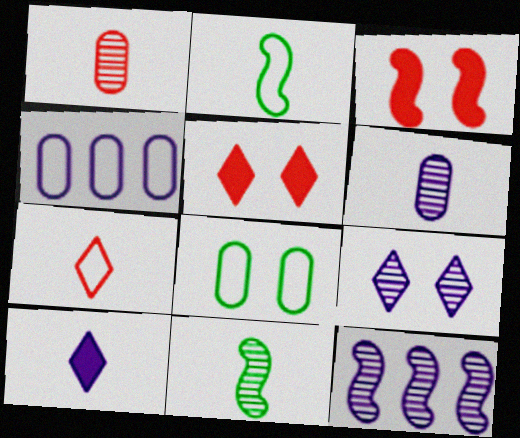[[1, 2, 10], 
[2, 3, 12], 
[3, 8, 9], 
[4, 5, 11], 
[6, 9, 12]]